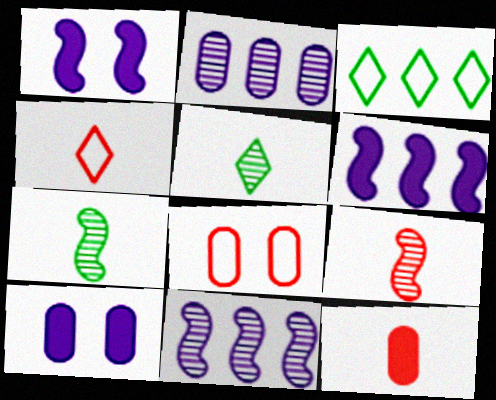[[3, 9, 10], 
[4, 9, 12], 
[5, 6, 8]]